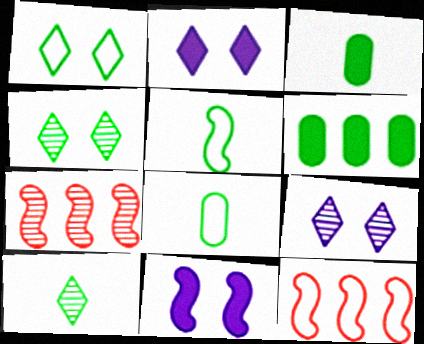[[2, 7, 8], 
[3, 5, 10], 
[3, 9, 12], 
[4, 5, 6], 
[5, 7, 11]]